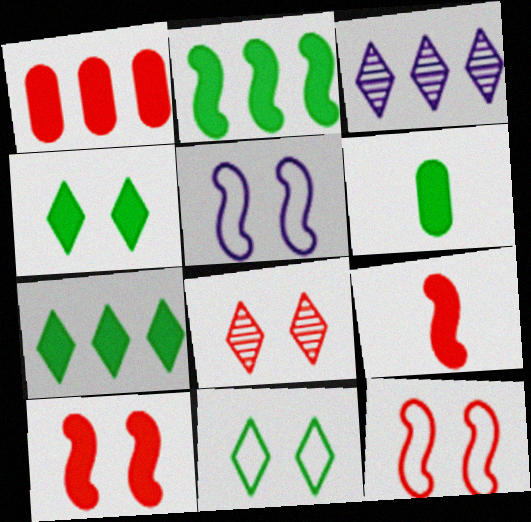[[2, 4, 6], 
[3, 6, 12]]